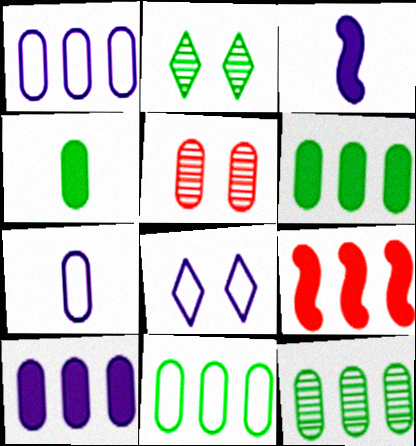[[1, 4, 5], 
[2, 7, 9], 
[5, 6, 7], 
[6, 11, 12]]